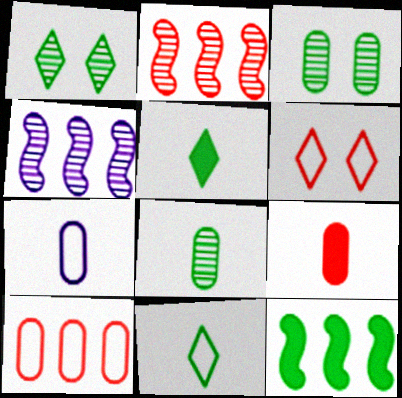[[2, 6, 9], 
[3, 11, 12], 
[7, 8, 9]]